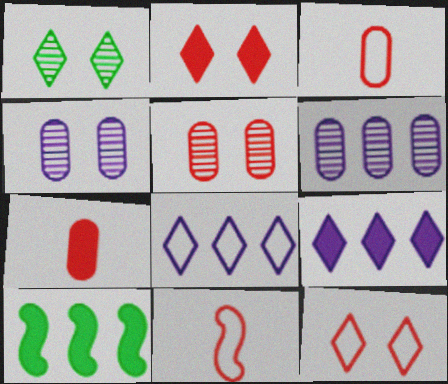[]